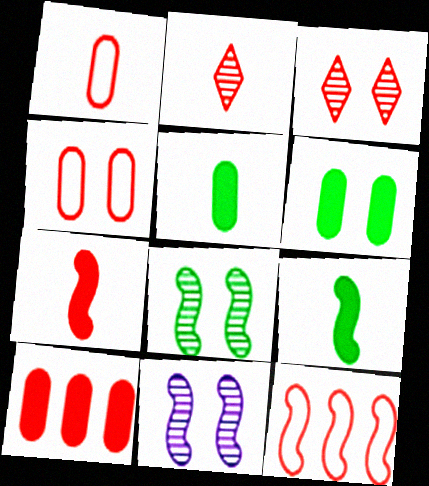[[1, 2, 7], 
[9, 11, 12]]